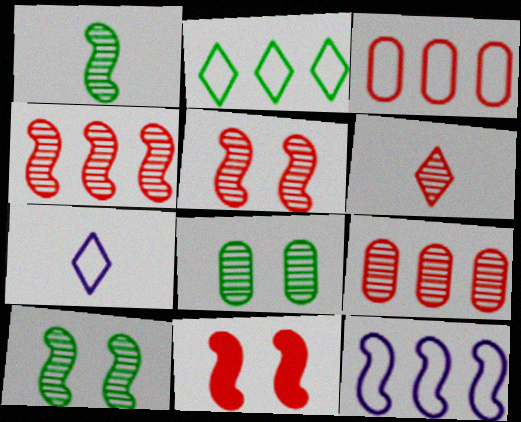[[1, 11, 12], 
[2, 3, 12], 
[3, 6, 11], 
[5, 6, 9]]